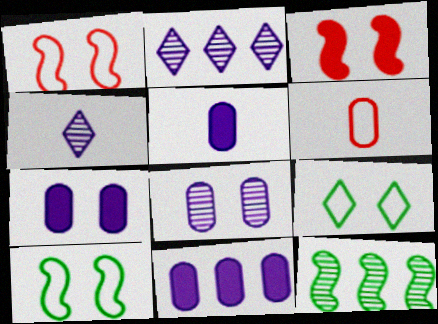[[3, 8, 9], 
[5, 7, 11]]